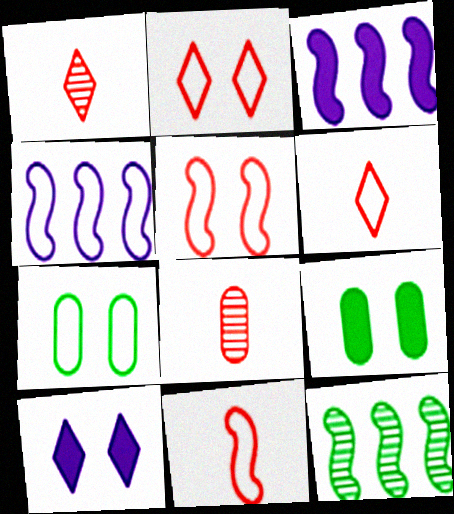[[1, 3, 7], 
[1, 4, 9], 
[4, 6, 7]]